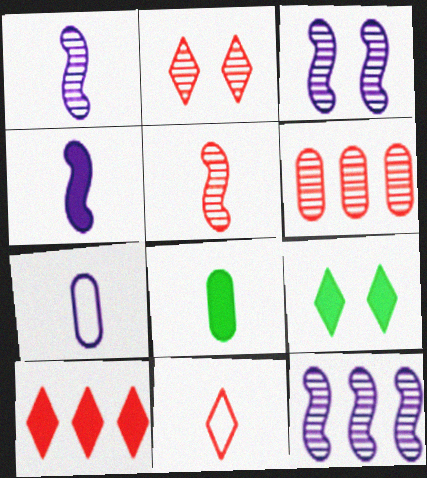[[1, 3, 12], 
[1, 8, 11], 
[2, 5, 6], 
[2, 10, 11]]